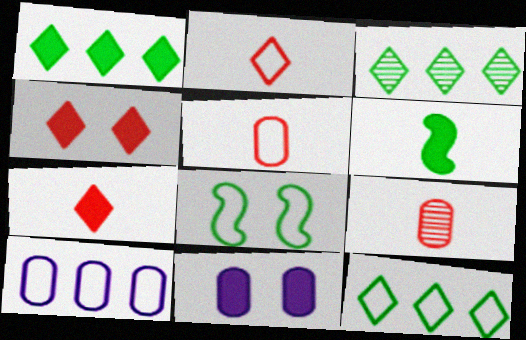[[1, 3, 12], 
[2, 8, 10]]